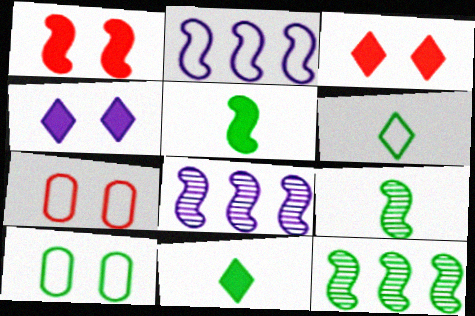[[1, 2, 9], 
[2, 6, 7], 
[7, 8, 11], 
[10, 11, 12]]